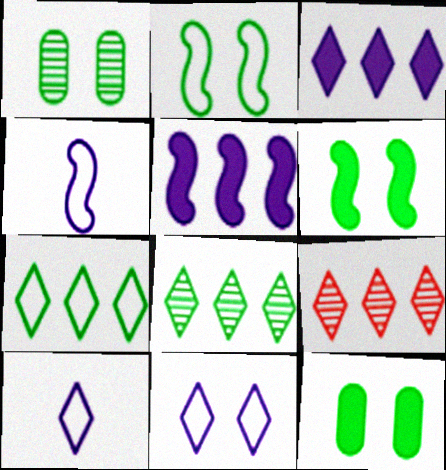[[3, 7, 9], 
[4, 9, 12]]